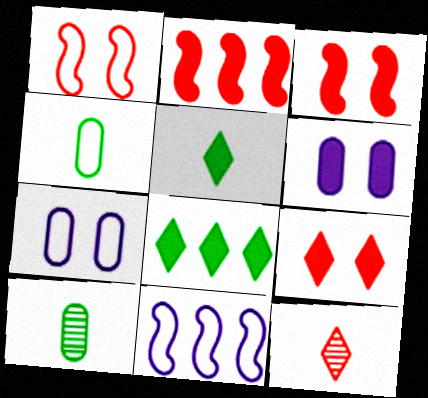[[2, 5, 6], 
[9, 10, 11]]